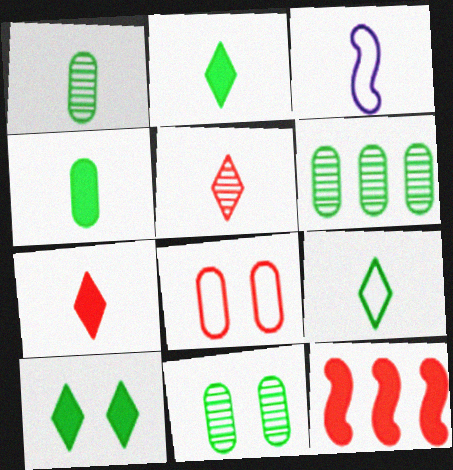[[1, 3, 7], 
[1, 6, 11], 
[3, 4, 5], 
[5, 8, 12]]